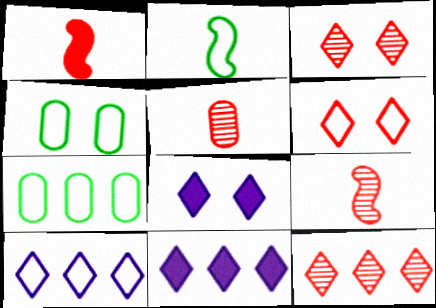[[4, 9, 11], 
[7, 8, 9]]